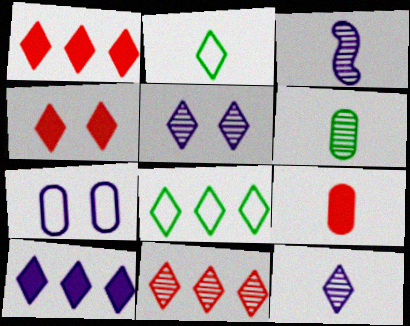[[1, 2, 5], 
[2, 3, 9], 
[3, 7, 10], 
[4, 8, 12], 
[8, 10, 11]]